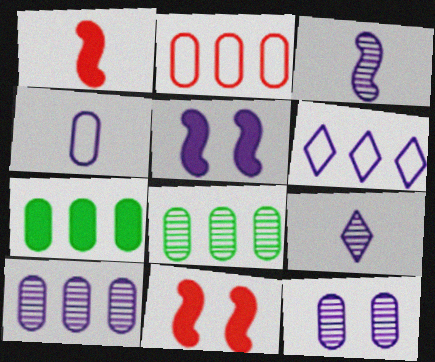[[2, 7, 10]]